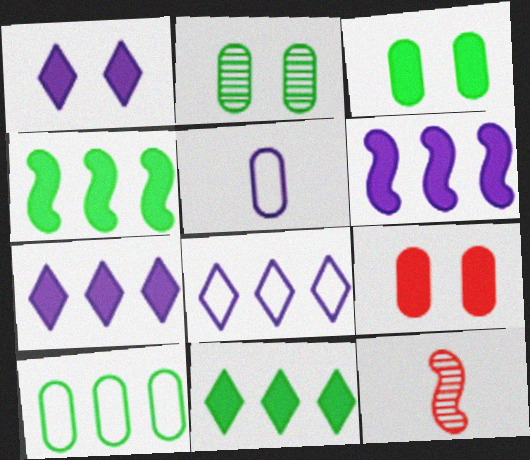[[1, 10, 12], 
[3, 8, 12]]